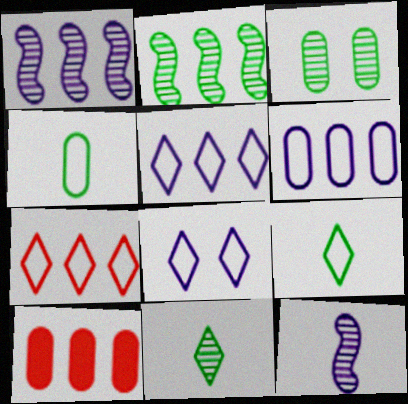[[2, 3, 11], 
[2, 5, 10], 
[7, 8, 9]]